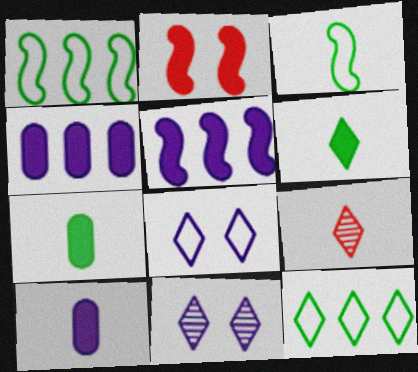[[2, 4, 6], 
[3, 9, 10]]